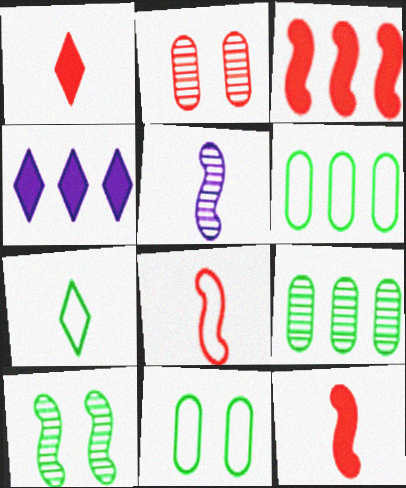[]